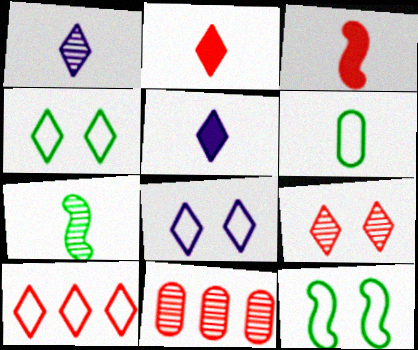[[1, 3, 6], 
[2, 9, 10], 
[5, 11, 12]]